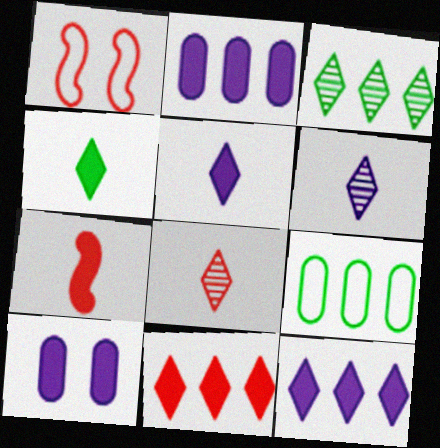[]